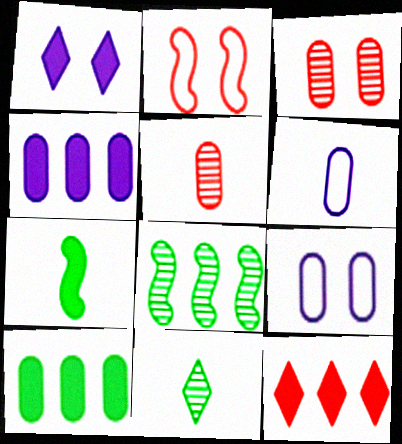[[2, 4, 11], 
[2, 5, 12], 
[3, 6, 10], 
[5, 9, 10]]